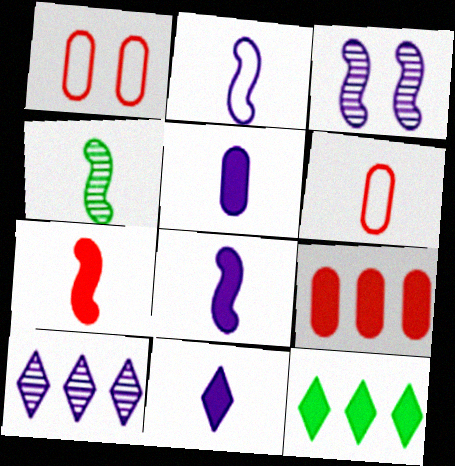[[2, 4, 7], 
[3, 6, 12], 
[4, 6, 11], 
[5, 8, 11]]